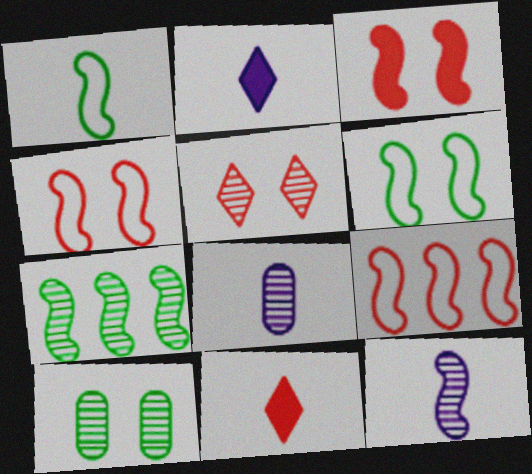[[1, 8, 11], 
[2, 9, 10], 
[5, 7, 8]]